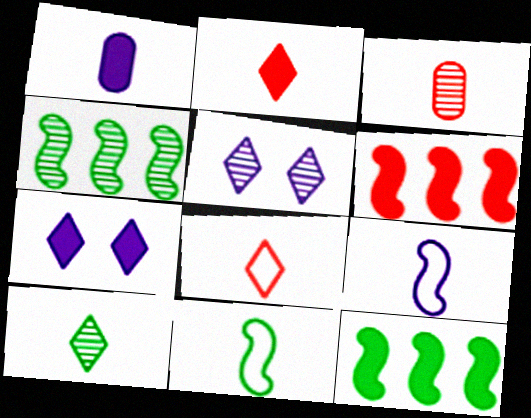[[3, 4, 5]]